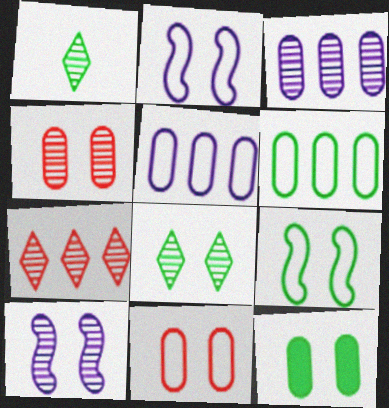[[4, 8, 10], 
[8, 9, 12]]